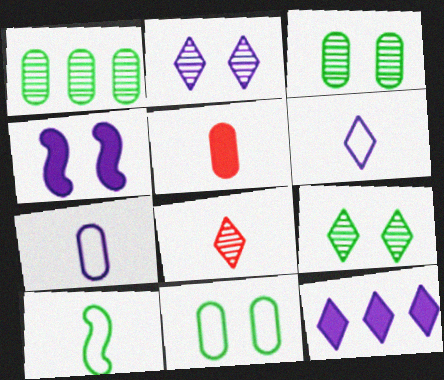[[2, 6, 12]]